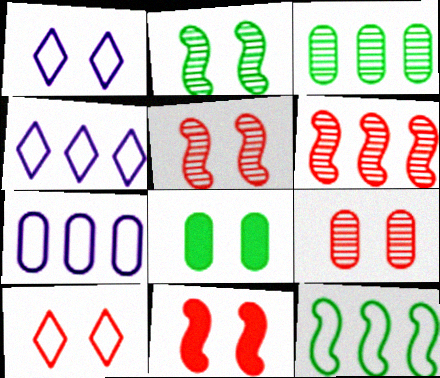[[1, 5, 8], 
[9, 10, 11]]